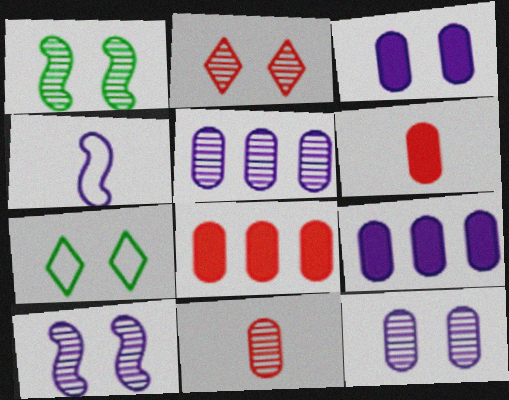[[1, 2, 12]]